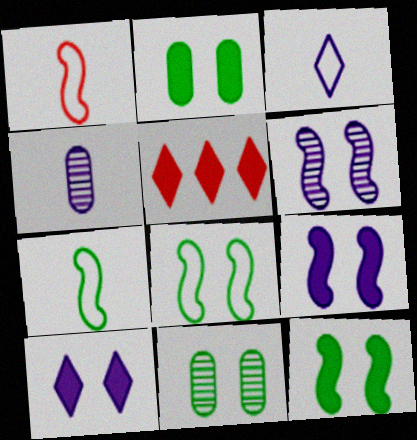[[4, 5, 8]]